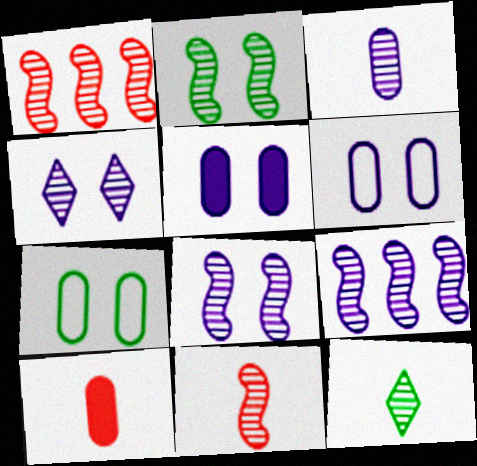[[2, 9, 11], 
[3, 4, 9], 
[3, 11, 12]]